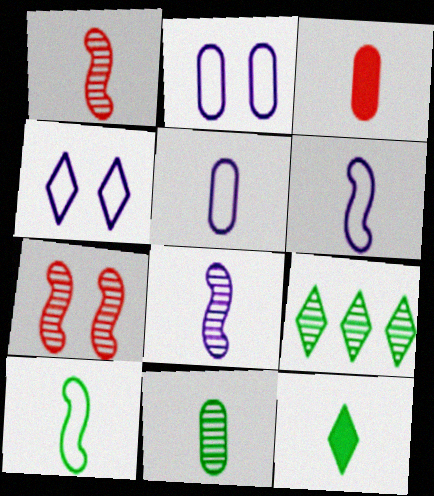[[1, 5, 12], 
[3, 5, 11], 
[10, 11, 12]]